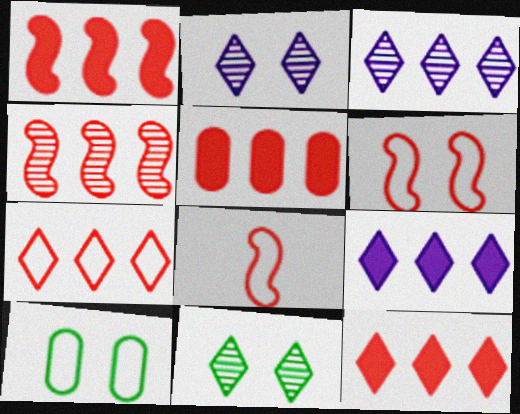[[1, 5, 12], 
[4, 5, 7]]